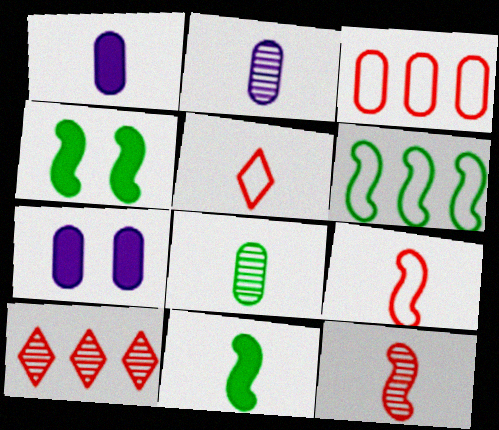[[2, 5, 11], 
[3, 7, 8]]